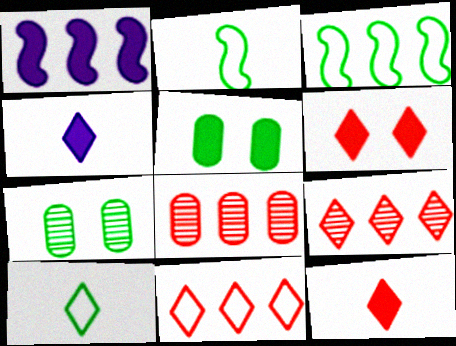[[1, 5, 12]]